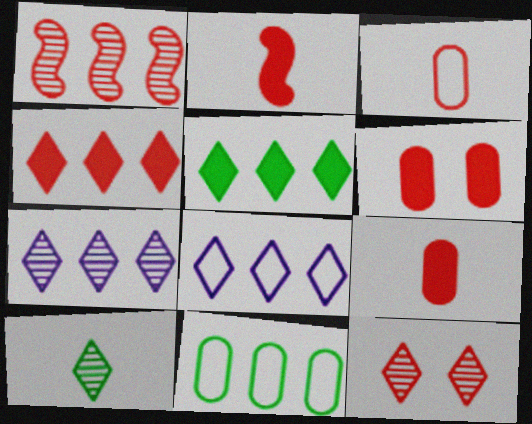[[2, 4, 6], 
[7, 10, 12]]